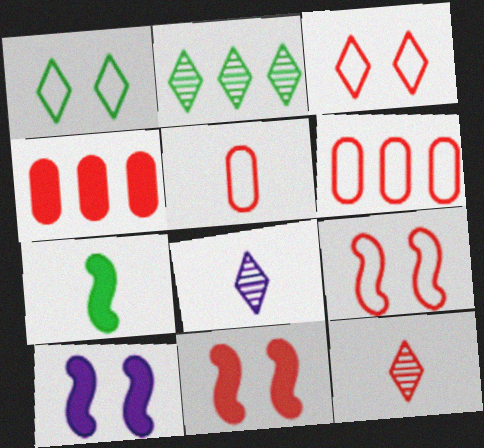[[2, 5, 10], 
[4, 9, 12], 
[5, 7, 8], 
[6, 11, 12]]